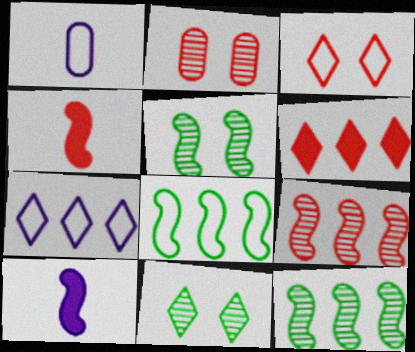[[1, 3, 8], 
[1, 5, 6]]